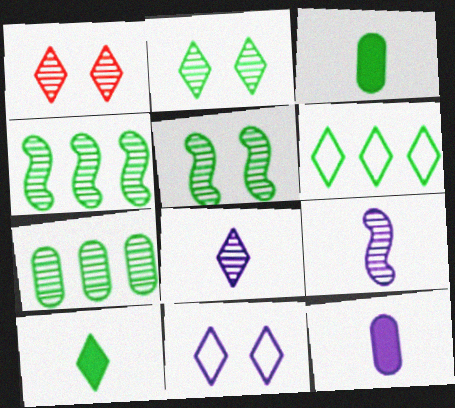[[1, 7, 9], 
[2, 6, 10], 
[3, 5, 6]]